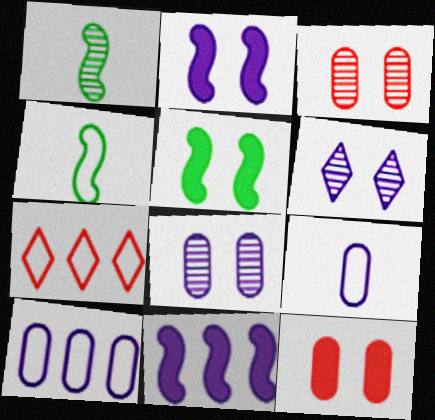[[6, 9, 11]]